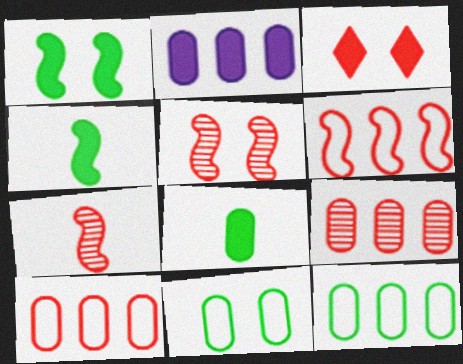[[2, 3, 4], 
[2, 9, 12], 
[3, 7, 10]]